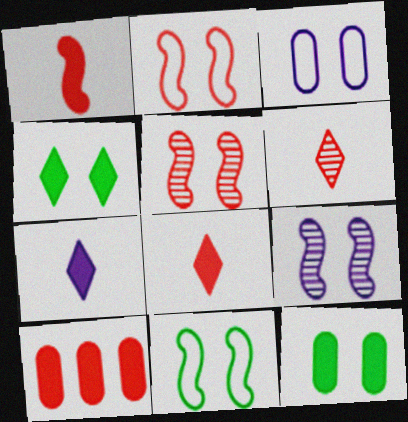[[2, 6, 10], 
[3, 4, 5]]